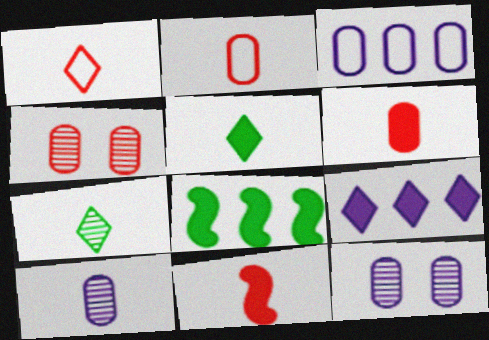[[1, 8, 12]]